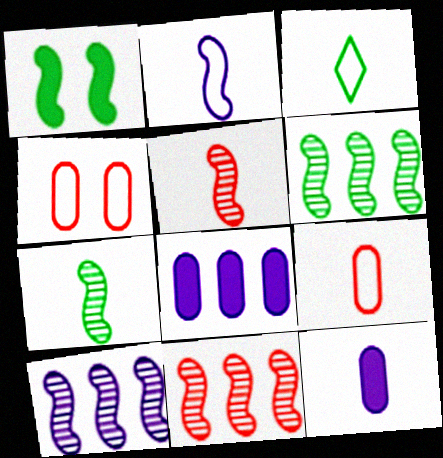[[1, 2, 11], 
[2, 3, 9], 
[3, 5, 12], 
[6, 10, 11]]